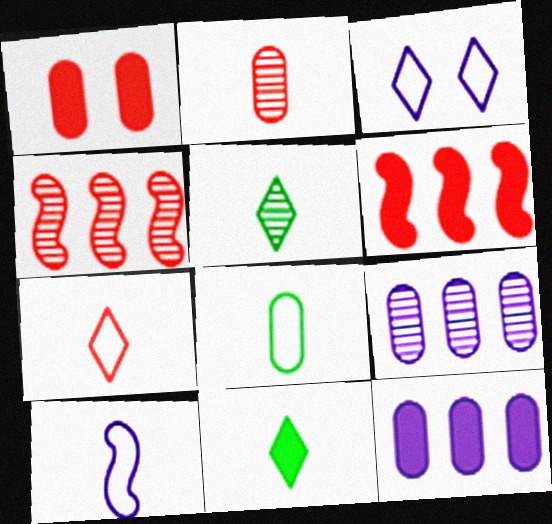[[1, 4, 7], 
[1, 8, 9], 
[2, 10, 11], 
[7, 8, 10]]